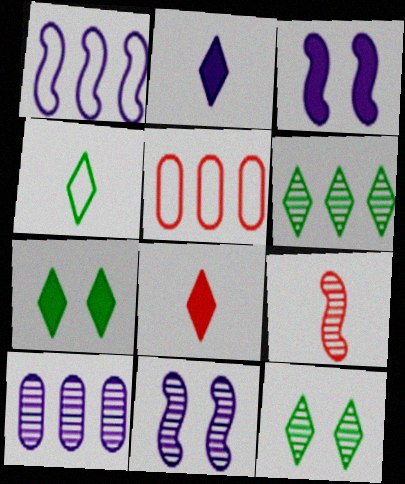[[4, 6, 7], 
[9, 10, 12]]